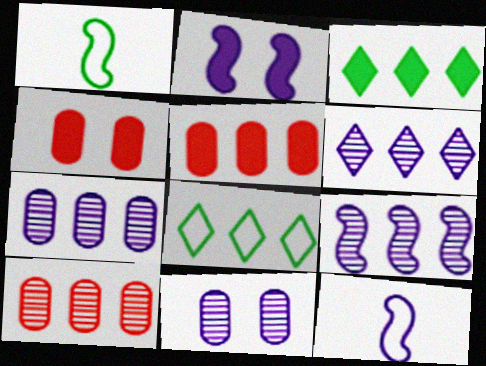[[1, 4, 6], 
[2, 9, 12], 
[5, 8, 9], 
[6, 7, 9]]